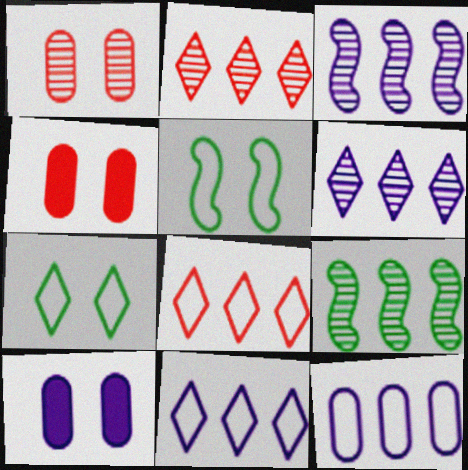[]